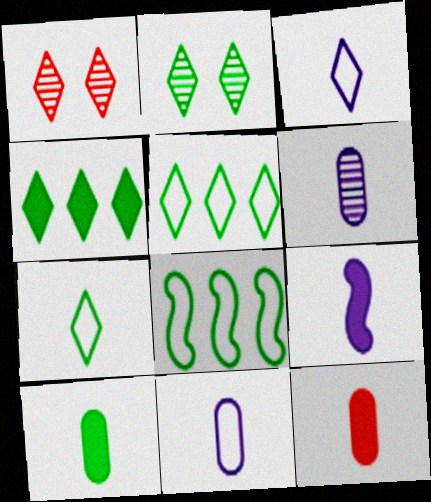[[1, 3, 4], 
[2, 4, 7], 
[2, 8, 10], 
[3, 6, 9]]